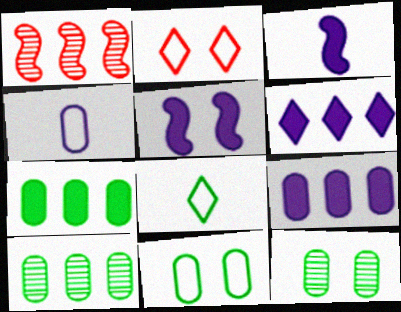[[2, 3, 10], 
[2, 5, 12]]